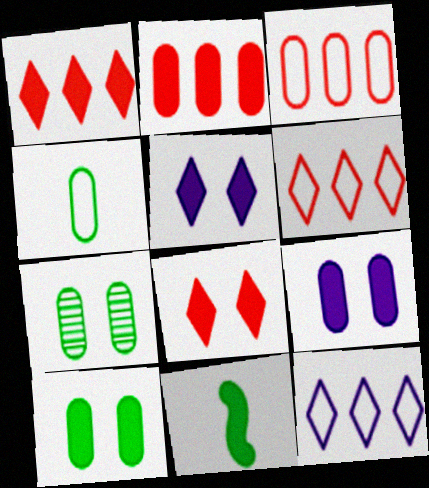[[1, 9, 11], 
[2, 5, 11]]